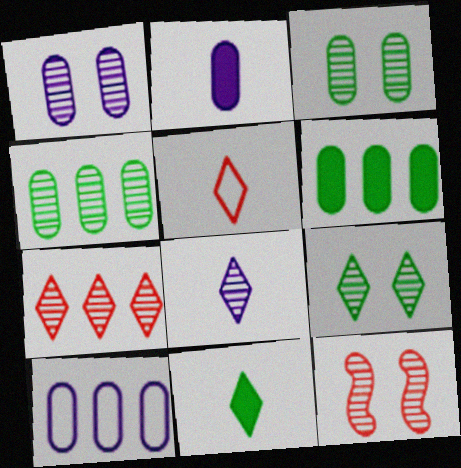[[1, 2, 10], 
[1, 9, 12], 
[4, 8, 12], 
[5, 8, 11], 
[7, 8, 9], 
[10, 11, 12]]